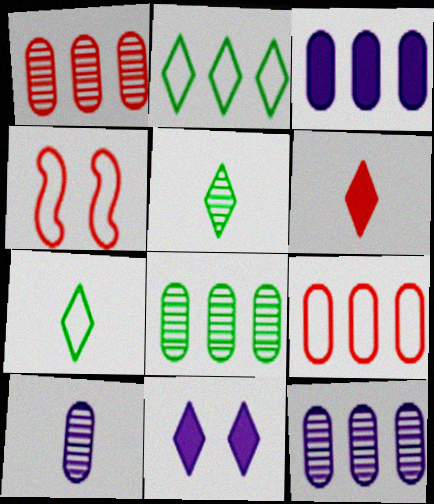[[1, 4, 6], 
[1, 8, 12], 
[3, 4, 5], 
[3, 8, 9]]